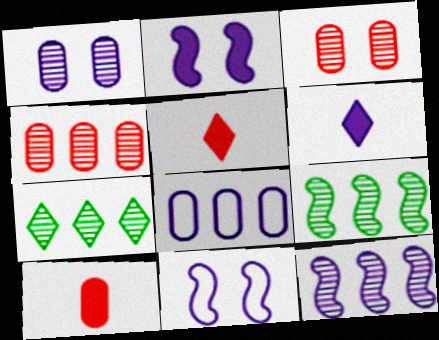[[4, 7, 12], 
[7, 10, 11]]